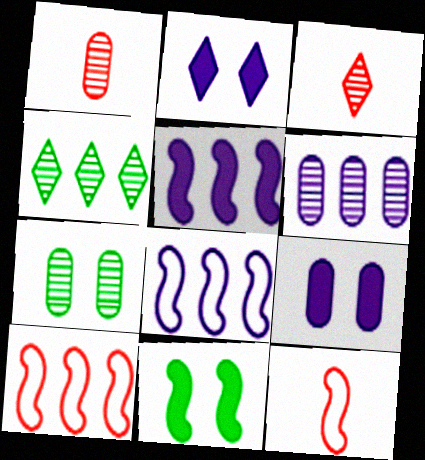[[1, 6, 7], 
[4, 9, 12]]